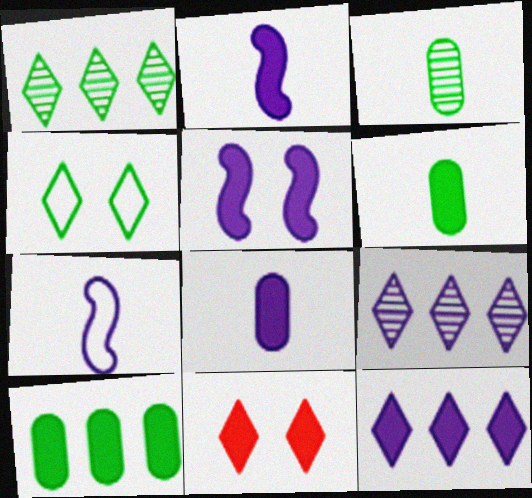[[2, 10, 11], 
[5, 8, 12]]